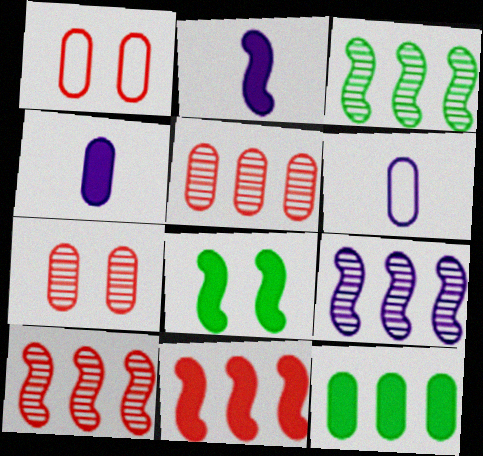[[2, 8, 11], 
[3, 9, 10], 
[6, 7, 12]]